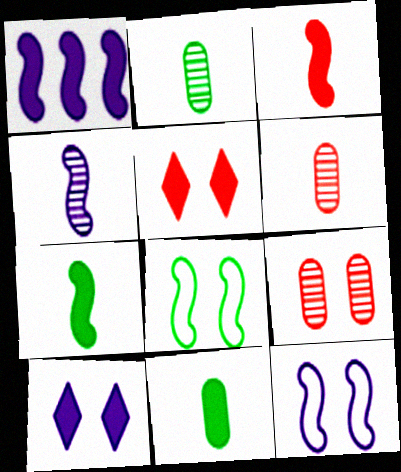[[1, 4, 12], 
[1, 5, 11], 
[8, 9, 10]]